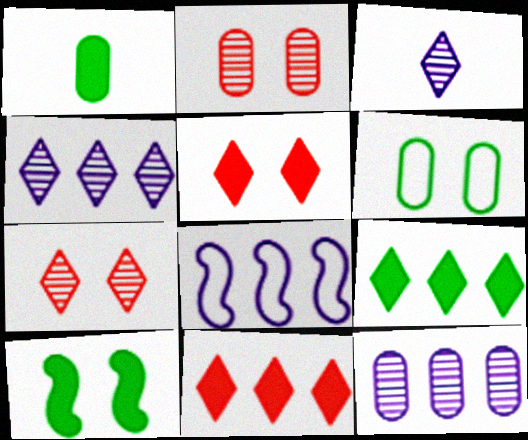[[1, 7, 8], 
[1, 9, 10]]